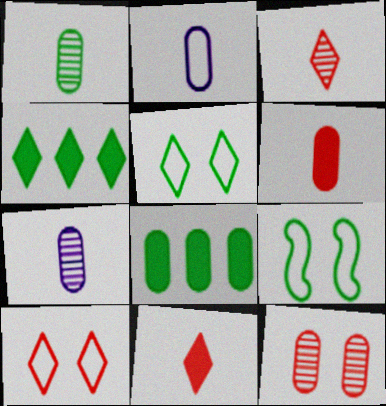[[1, 2, 6], 
[1, 4, 9], 
[2, 8, 12]]